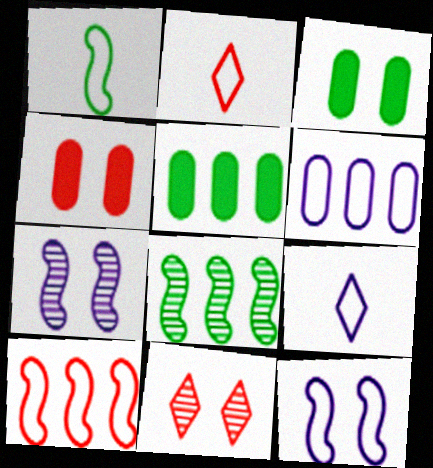[[1, 10, 12], 
[2, 5, 7], 
[3, 11, 12], 
[4, 8, 9], 
[6, 9, 12]]